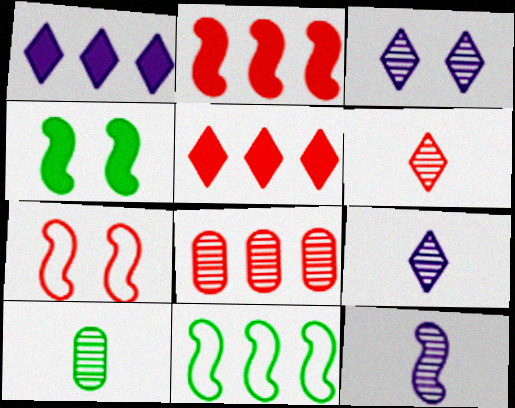[[1, 7, 10], 
[1, 8, 11], 
[6, 10, 12]]